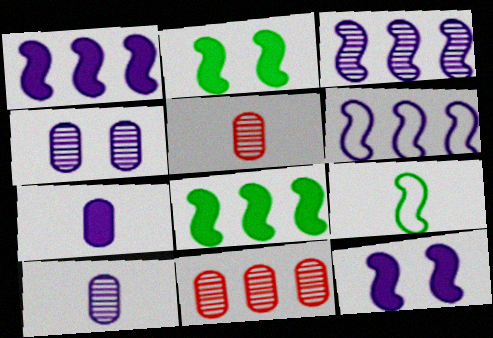[[1, 3, 6]]